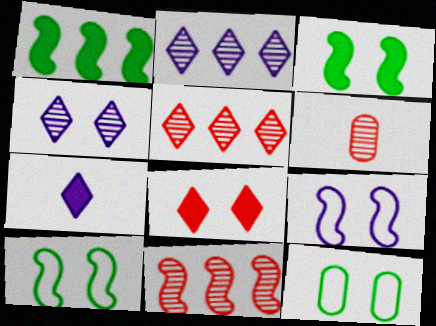[[7, 11, 12]]